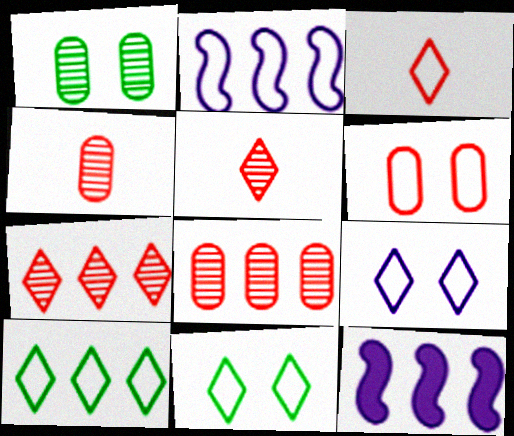[[1, 3, 12], 
[3, 9, 10], 
[4, 11, 12], 
[8, 10, 12]]